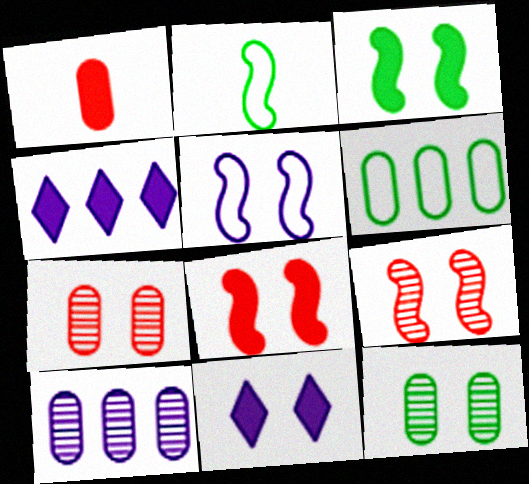[[1, 3, 4], 
[2, 4, 7], 
[3, 5, 9]]